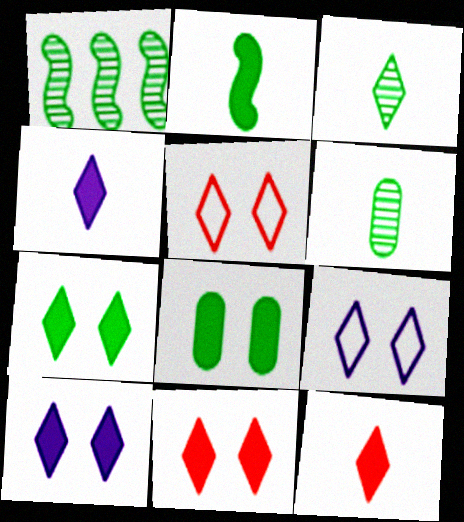[[7, 10, 11]]